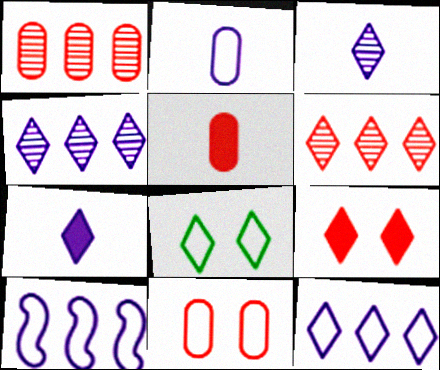[[1, 5, 11], 
[6, 7, 8]]